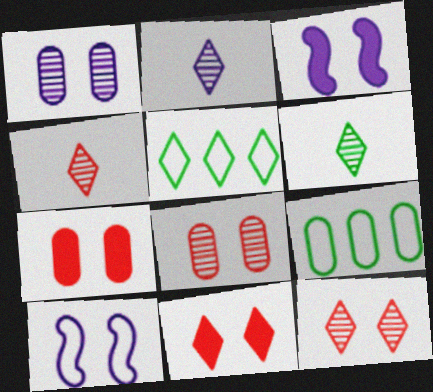[[2, 4, 6], 
[2, 5, 11], 
[3, 4, 9]]